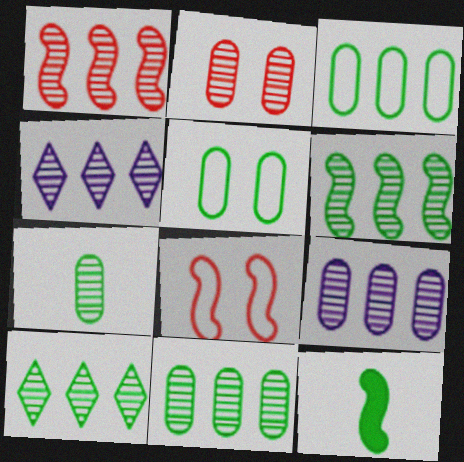[[1, 4, 11], 
[1, 9, 10], 
[2, 7, 9], 
[5, 10, 12], 
[6, 10, 11]]